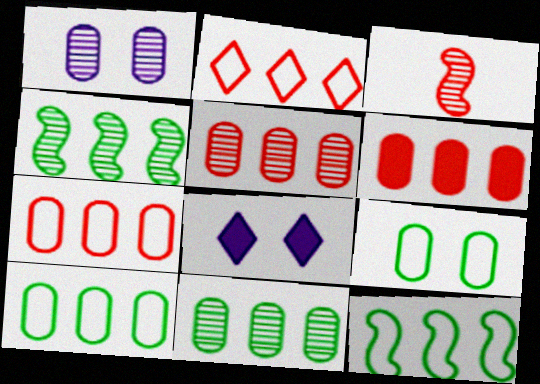[[3, 8, 10], 
[5, 6, 7]]